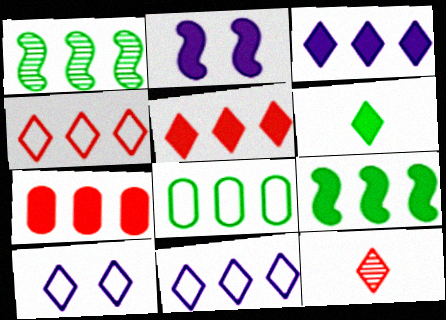[[1, 7, 11], 
[2, 6, 7], 
[2, 8, 12], 
[3, 7, 9]]